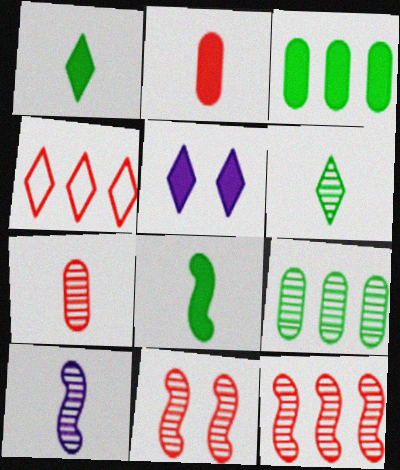[[2, 4, 11], 
[4, 5, 6], 
[6, 7, 10]]